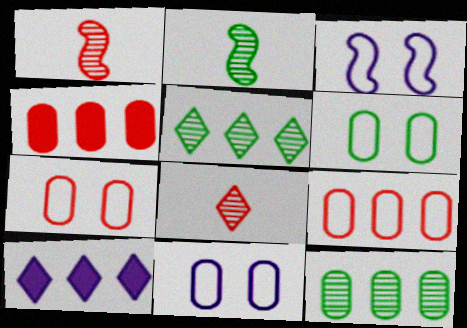[[1, 6, 10], 
[2, 7, 10], 
[6, 7, 11]]